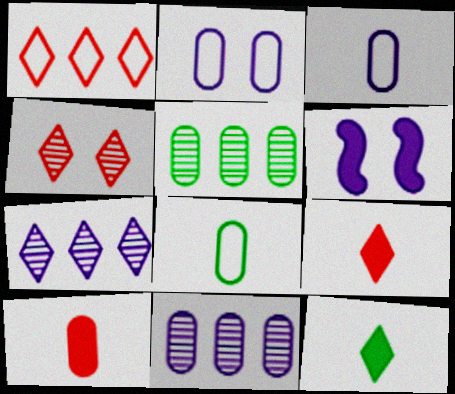[[1, 4, 9], 
[2, 5, 10], 
[3, 6, 7]]